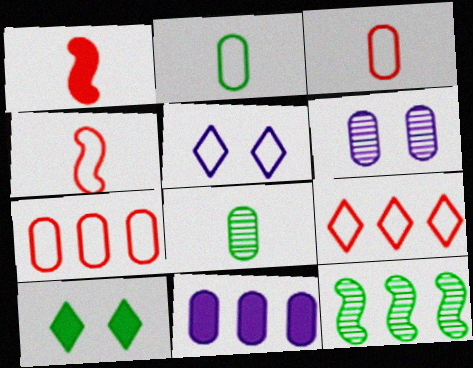[[1, 10, 11], 
[2, 10, 12], 
[9, 11, 12]]